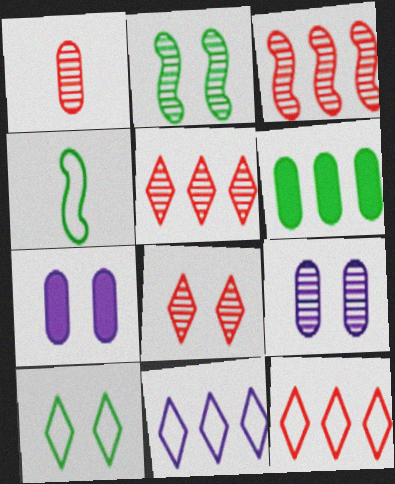[[1, 3, 8], 
[2, 8, 9], 
[3, 6, 11], 
[4, 5, 7]]